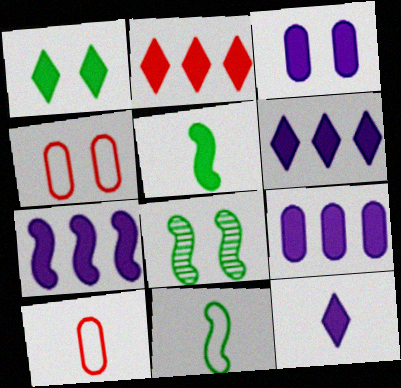[[1, 2, 12], 
[2, 3, 5], 
[3, 7, 12], 
[6, 7, 9], 
[6, 8, 10]]